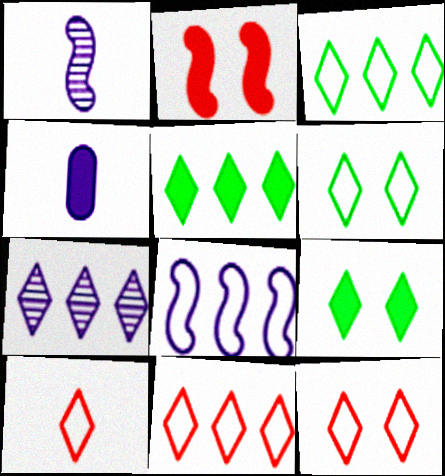[[2, 4, 5], 
[5, 7, 11], 
[7, 9, 10], 
[10, 11, 12]]